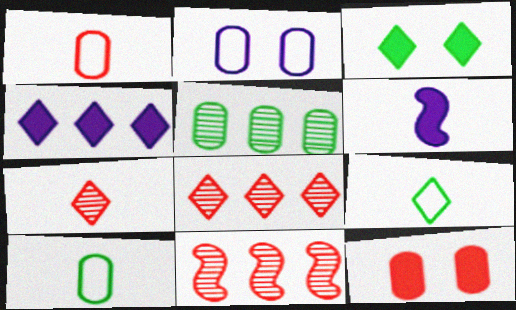[[6, 7, 10]]